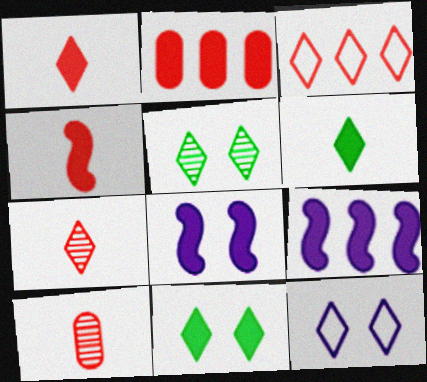[[2, 6, 8]]